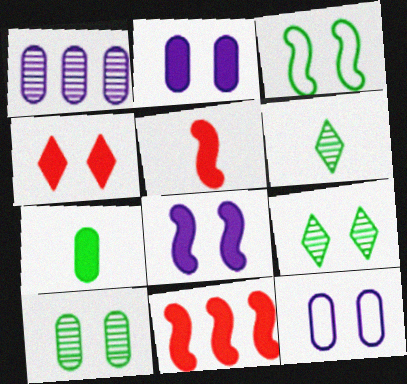[[6, 11, 12]]